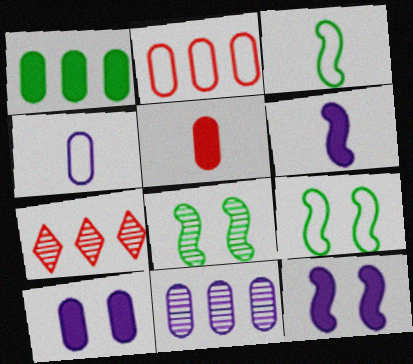[[1, 2, 11], 
[1, 5, 10], 
[3, 7, 10], 
[4, 10, 11]]